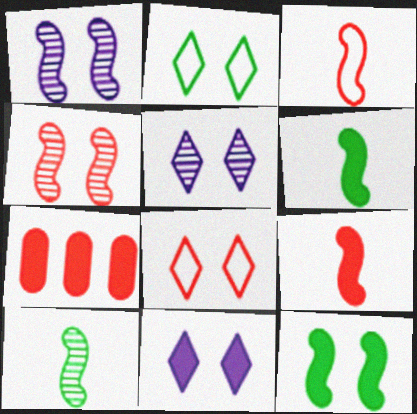[[6, 7, 11]]